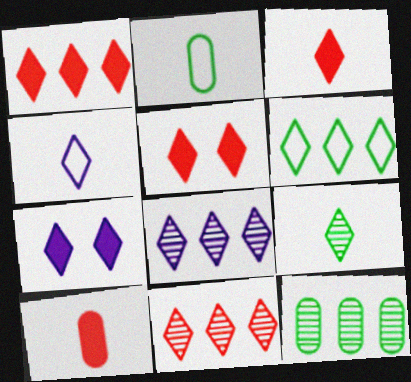[[1, 3, 5], 
[1, 6, 8], 
[3, 4, 9], 
[4, 7, 8]]